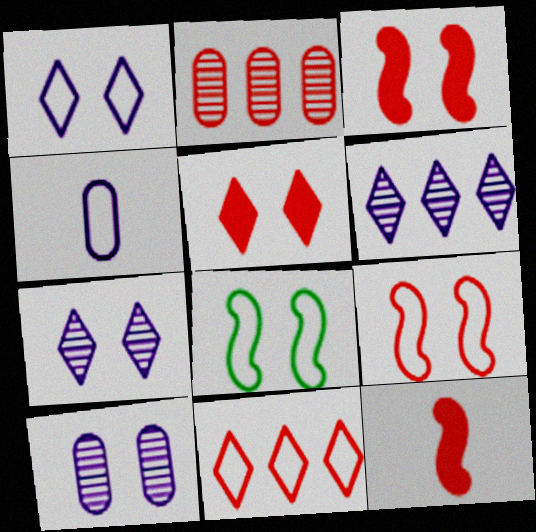[[4, 8, 11], 
[5, 8, 10]]